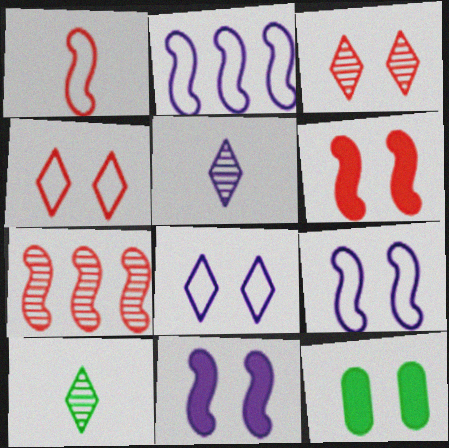[[1, 6, 7], 
[3, 9, 12]]